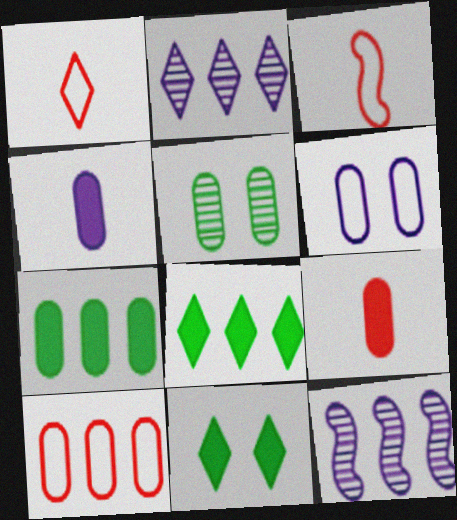[[1, 2, 11], 
[4, 5, 10], 
[8, 10, 12]]